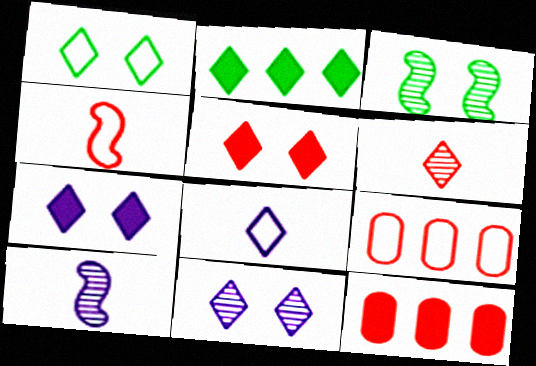[[1, 5, 11], 
[1, 10, 12], 
[3, 8, 12]]